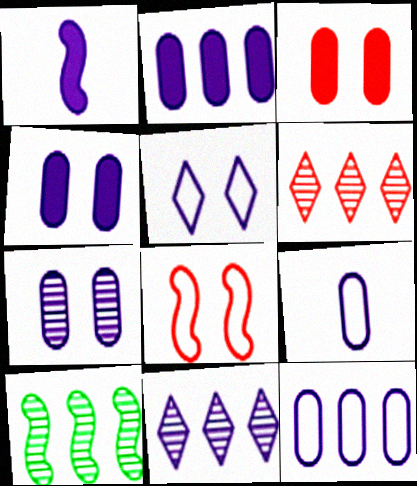[[1, 8, 10], 
[2, 7, 9]]